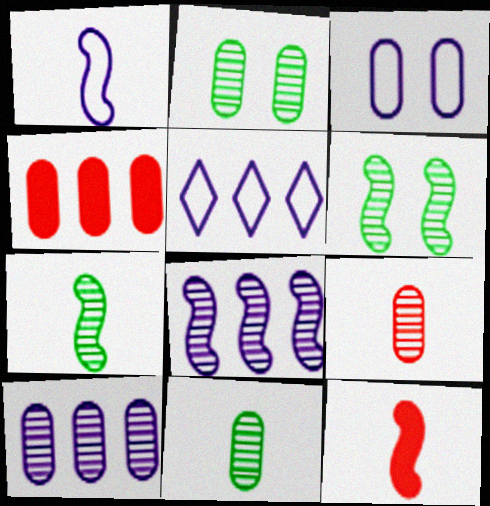[[1, 3, 5], 
[1, 7, 12], 
[2, 5, 12], 
[2, 9, 10], 
[3, 4, 11]]